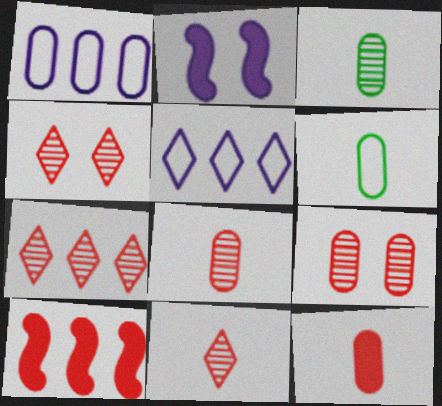[[2, 6, 7], 
[4, 7, 11]]